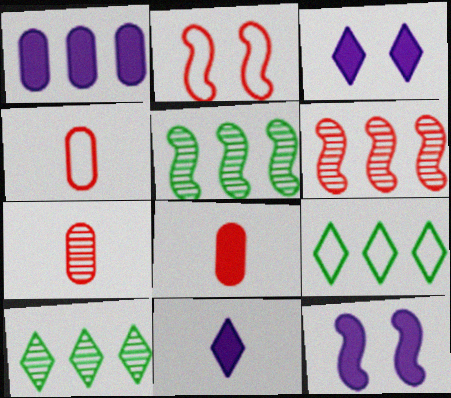[[1, 6, 9], 
[1, 11, 12], 
[3, 4, 5], 
[4, 7, 8], 
[4, 10, 12], 
[7, 9, 12]]